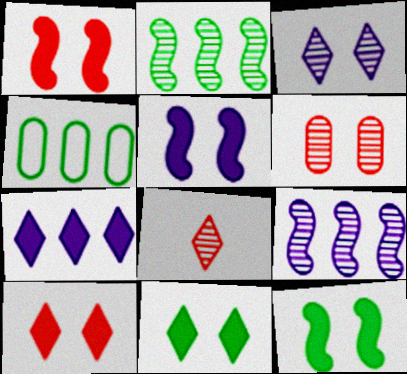[[1, 5, 12], 
[4, 5, 8]]